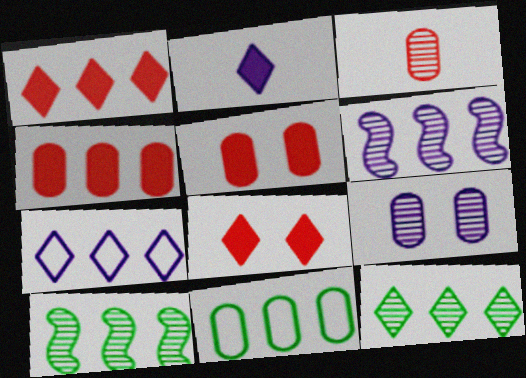[[1, 6, 11], 
[1, 7, 12], 
[4, 7, 10]]